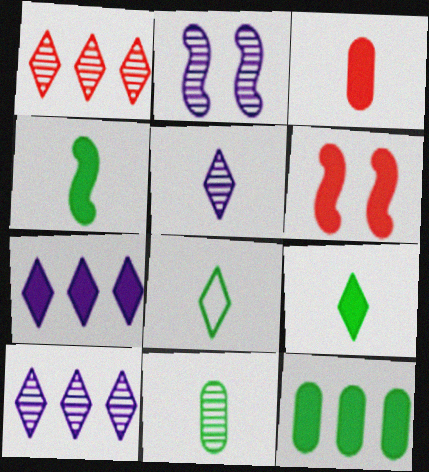[[1, 2, 11], 
[4, 8, 11]]